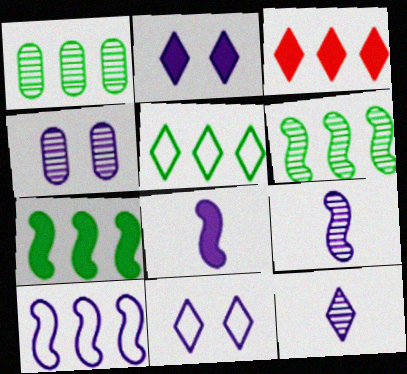[[1, 3, 10], 
[1, 5, 7]]